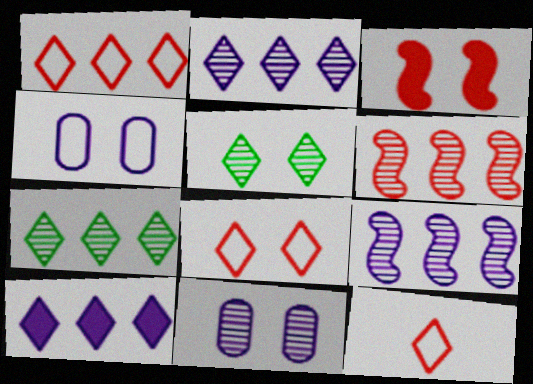[[1, 7, 10], 
[1, 8, 12], 
[3, 4, 5], 
[5, 10, 12]]